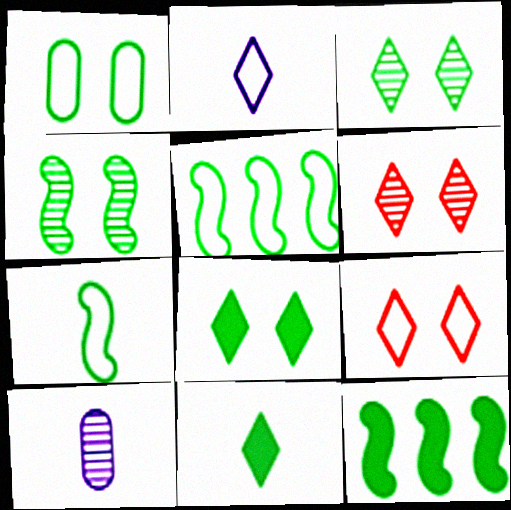[[1, 4, 8], 
[4, 7, 12], 
[9, 10, 12]]